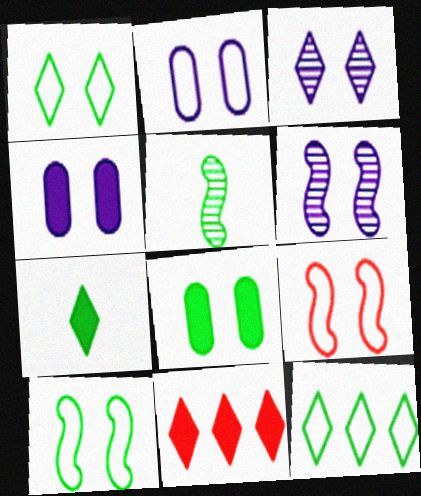[[1, 2, 9], 
[2, 5, 11], 
[3, 8, 9], 
[5, 8, 12]]